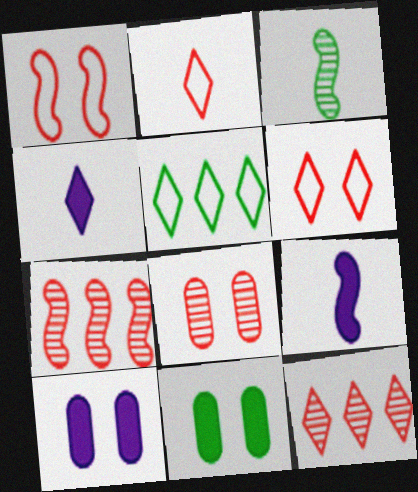[[3, 5, 11], 
[5, 8, 9]]